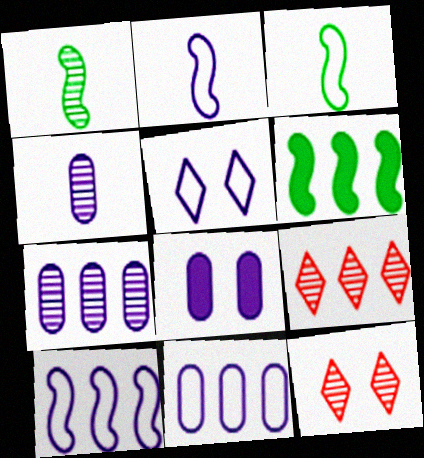[[1, 7, 12], 
[2, 5, 11], 
[3, 8, 9], 
[4, 8, 11], 
[6, 9, 11]]